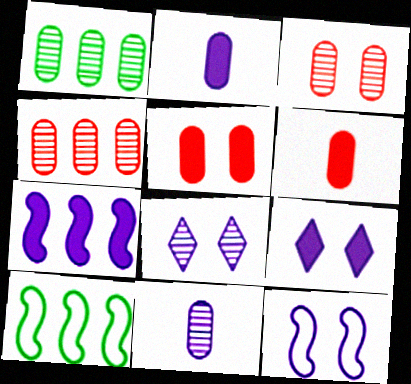[[1, 3, 11], 
[2, 7, 9], 
[6, 8, 10]]